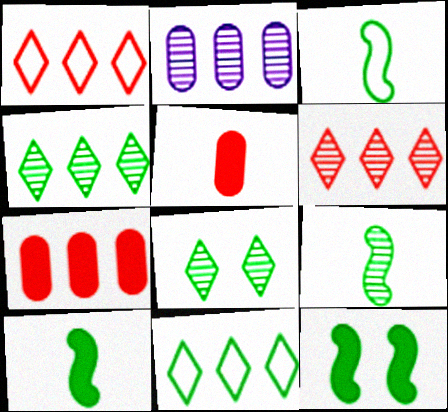[[3, 9, 10]]